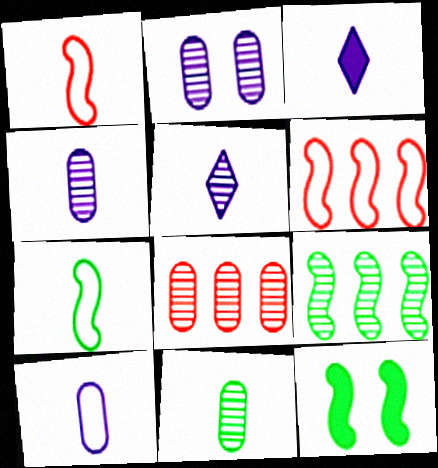[[1, 3, 11], 
[2, 8, 11], 
[7, 9, 12]]